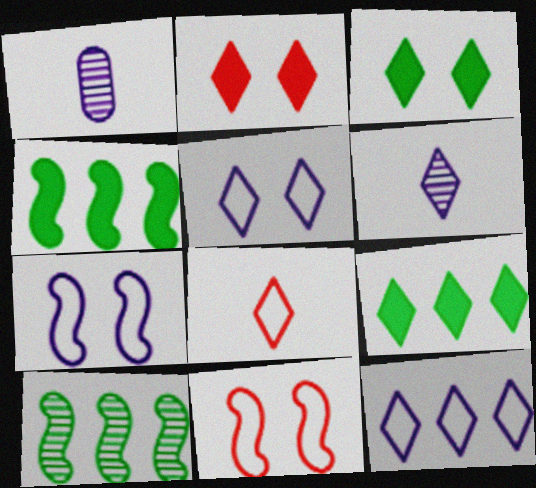[[1, 9, 11]]